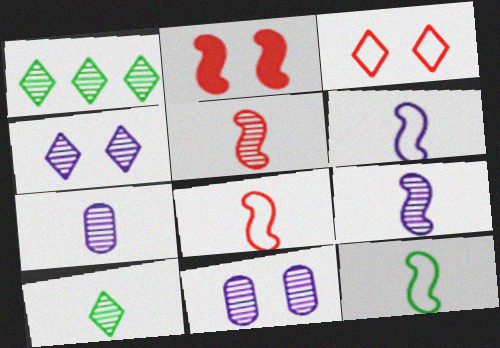[[1, 5, 11], 
[5, 7, 10], 
[6, 8, 12]]